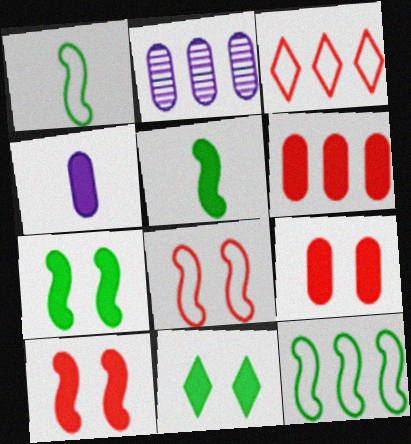[]